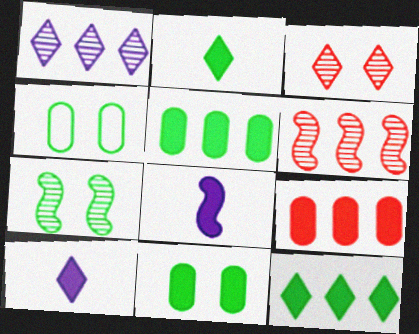[[4, 6, 10]]